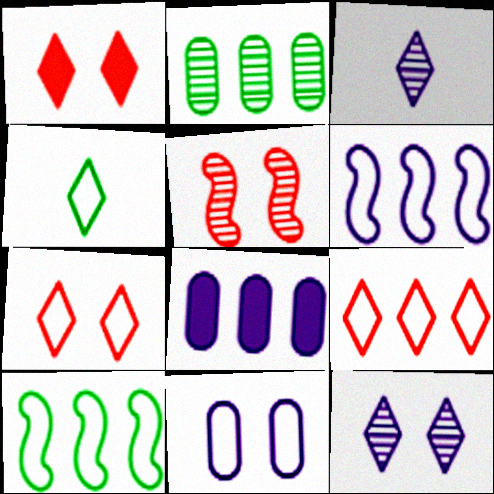[[2, 3, 5], 
[4, 5, 8]]